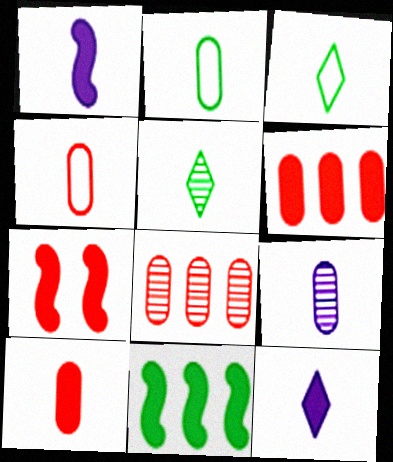[[1, 4, 5], 
[1, 7, 11], 
[2, 9, 10]]